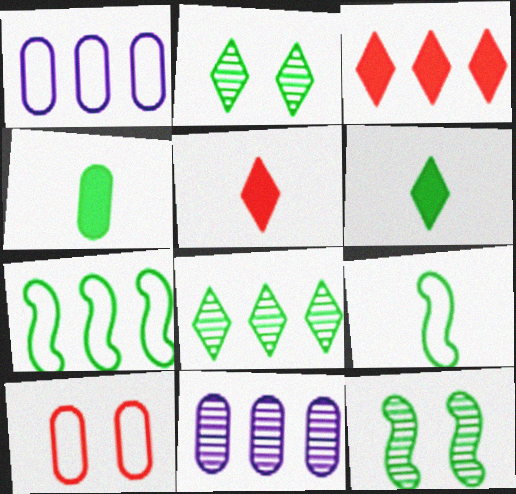[[1, 5, 12], 
[2, 4, 7], 
[3, 7, 11], 
[4, 10, 11]]